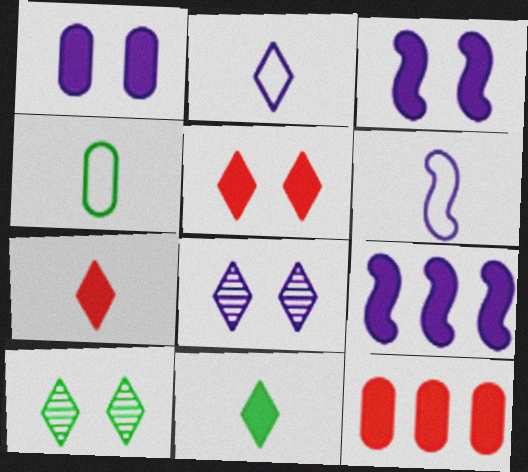[[3, 11, 12], 
[6, 10, 12]]